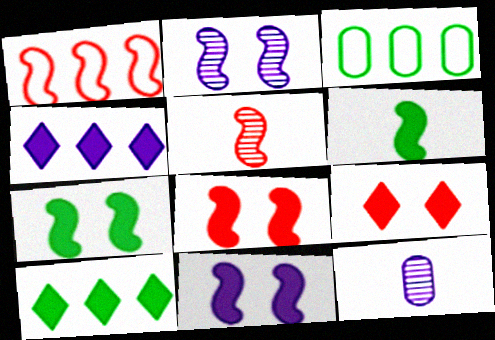[[1, 2, 6], 
[1, 5, 8], 
[7, 8, 11]]